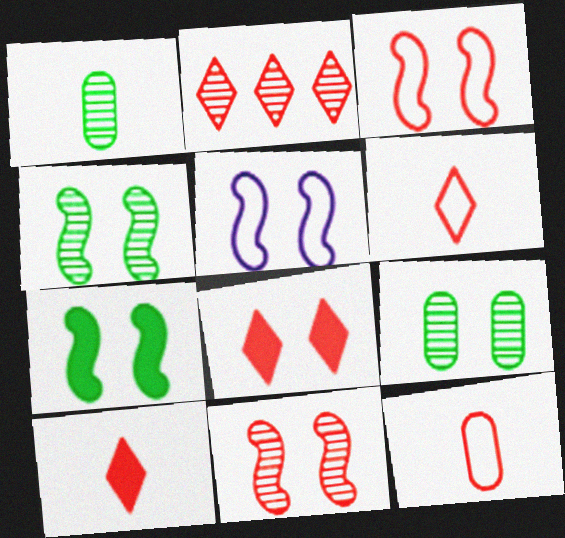[[2, 6, 8], 
[5, 7, 11], 
[5, 8, 9]]